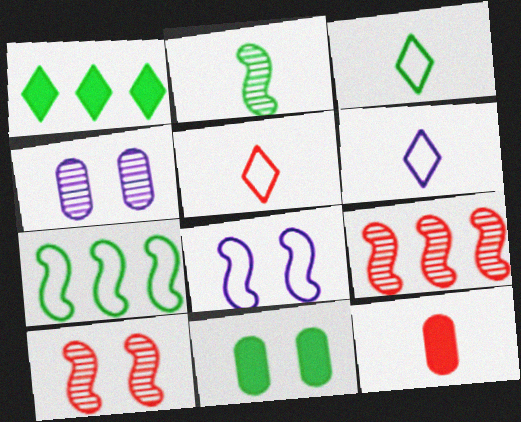[[2, 6, 12], 
[3, 5, 6], 
[6, 9, 11]]